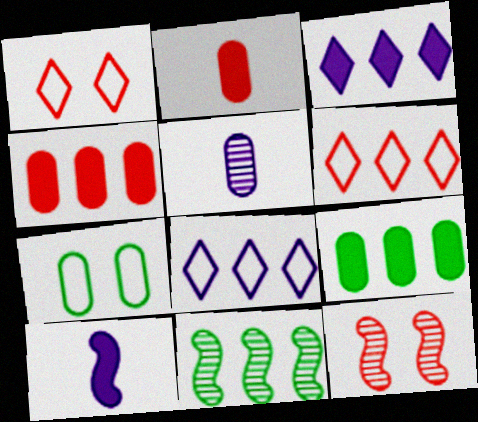[[2, 6, 12], 
[4, 5, 7], 
[4, 8, 11]]